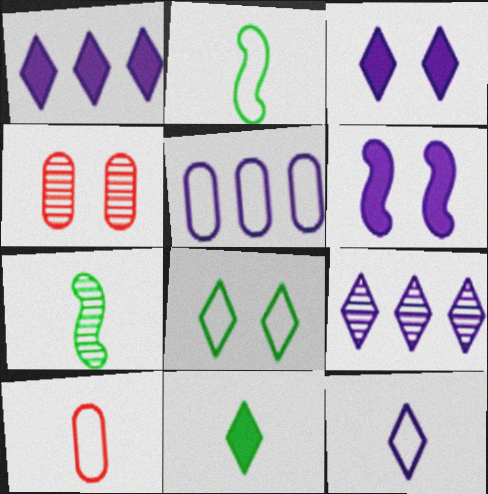[[1, 2, 4], 
[2, 10, 12], 
[3, 9, 12], 
[4, 6, 8], 
[4, 7, 9]]